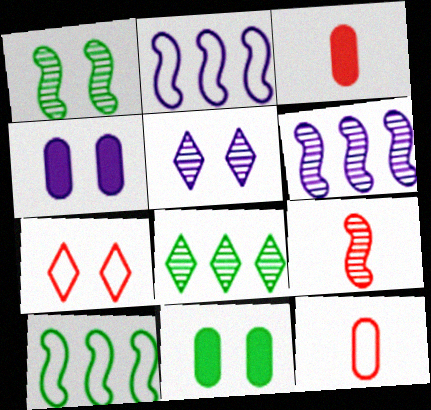[[1, 4, 7], 
[1, 6, 9], 
[3, 5, 10]]